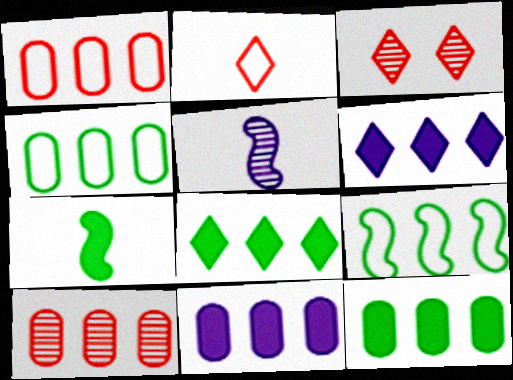[[4, 10, 11], 
[6, 9, 10]]